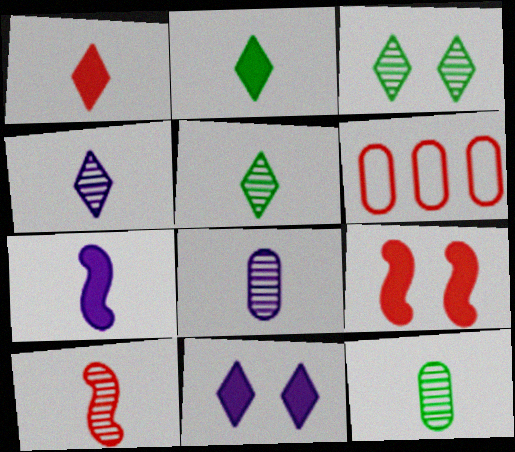[[3, 6, 7], 
[4, 10, 12], 
[5, 8, 10]]